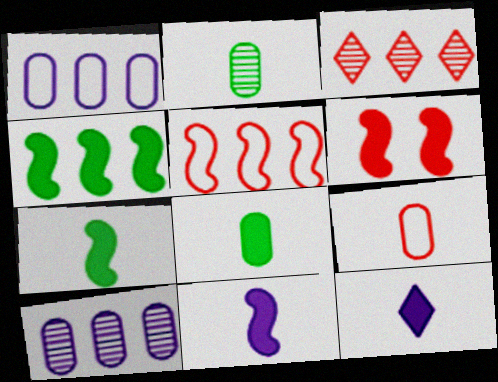[[1, 3, 4], 
[3, 6, 9], 
[4, 6, 11]]